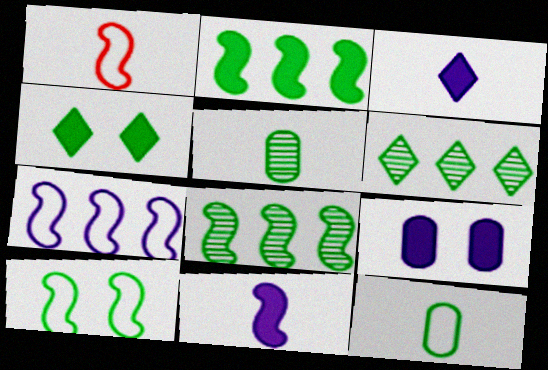[[1, 3, 5], 
[1, 6, 9], 
[1, 7, 10], 
[4, 8, 12]]